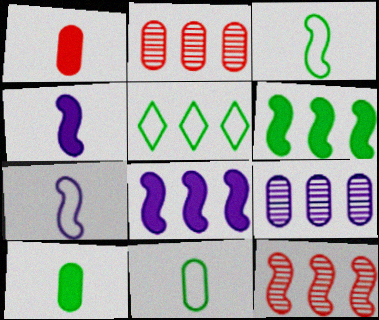[[2, 5, 8]]